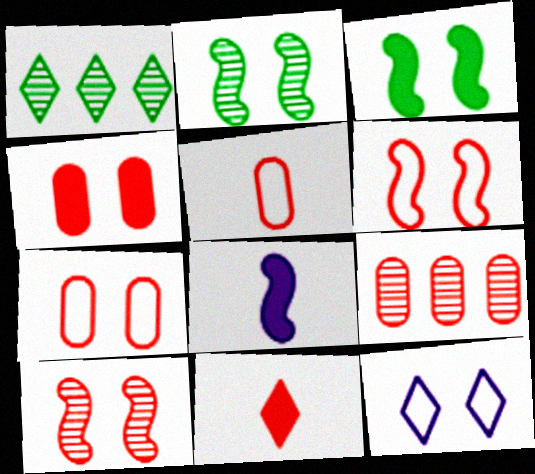[[1, 7, 8], 
[1, 11, 12], 
[2, 4, 12], 
[4, 5, 9], 
[6, 9, 11]]